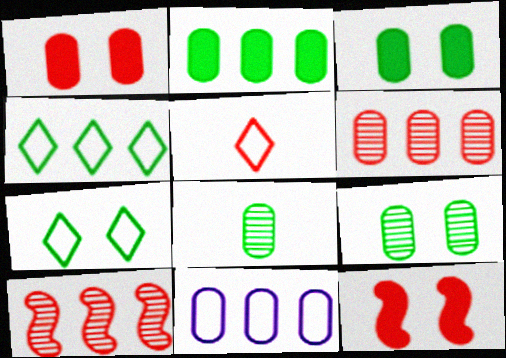[[1, 5, 10], 
[1, 8, 11], 
[2, 6, 11], 
[5, 6, 12]]